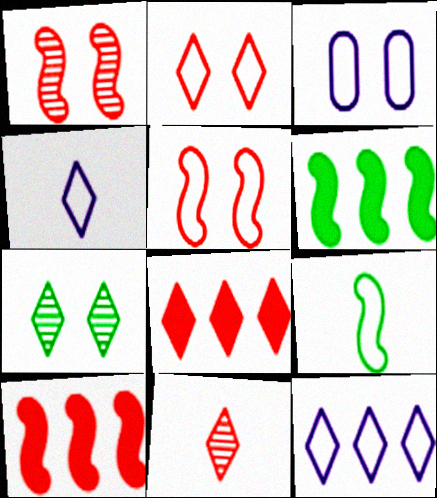[[2, 8, 11], 
[3, 6, 11], 
[4, 7, 8]]